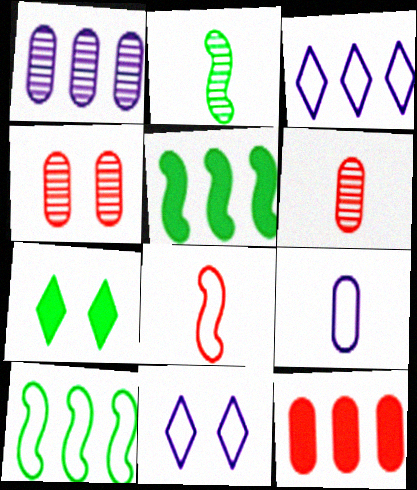[[1, 7, 8], 
[2, 11, 12], 
[5, 6, 11]]